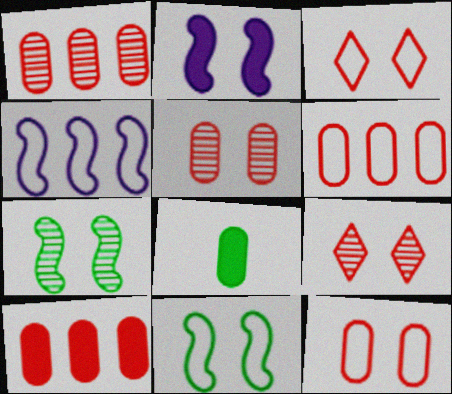[[1, 6, 10], 
[4, 8, 9]]